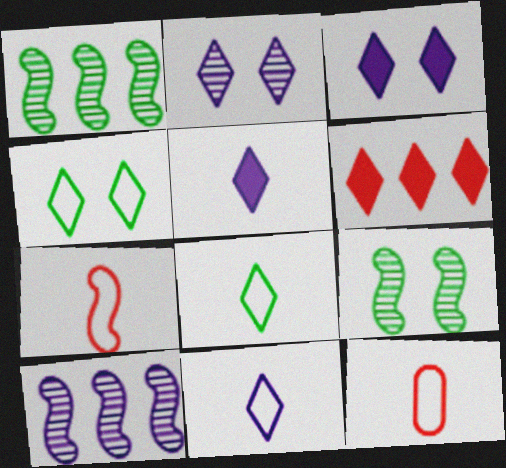[[1, 3, 12], 
[2, 6, 8]]